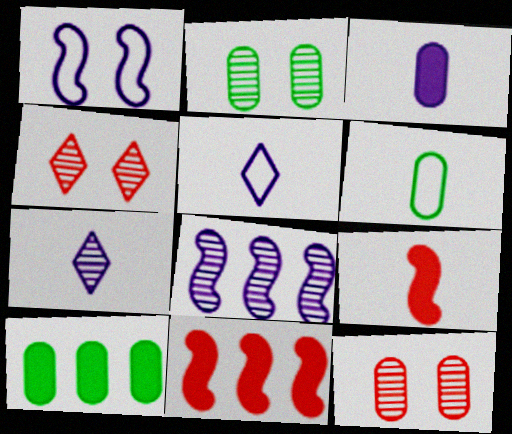[[2, 5, 11], 
[2, 6, 10], 
[6, 7, 9]]